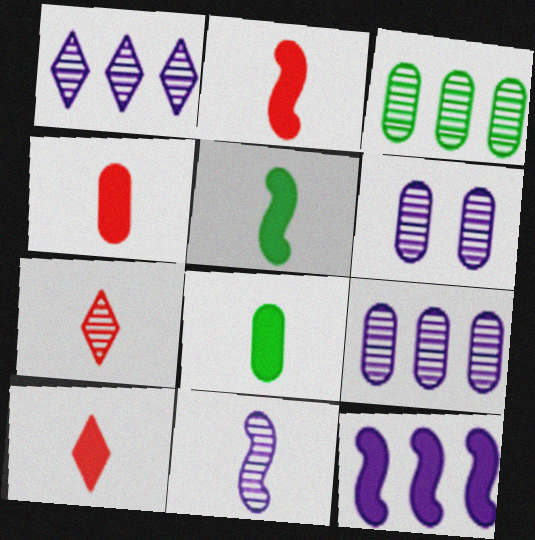[[1, 6, 11], 
[2, 4, 10]]